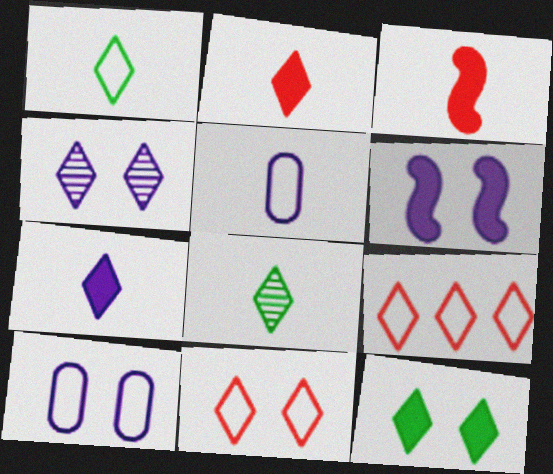[[3, 5, 8], 
[4, 6, 10], 
[4, 11, 12]]